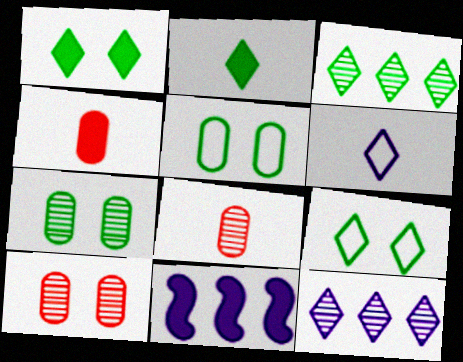[[1, 4, 11], 
[2, 3, 9], 
[8, 9, 11]]